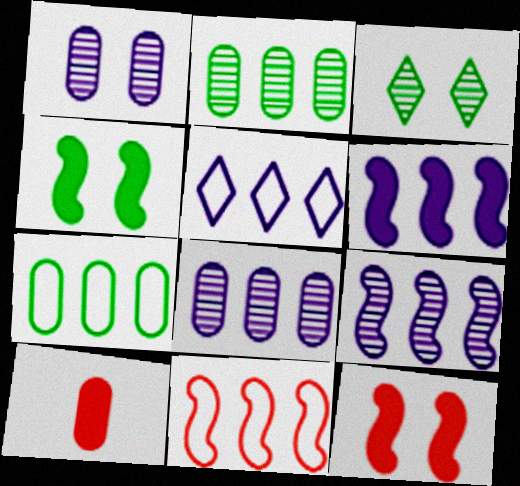[[1, 7, 10], 
[5, 6, 8], 
[5, 7, 11]]